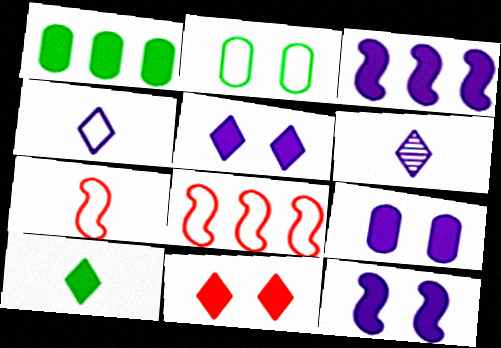[[2, 4, 8], 
[5, 9, 12]]